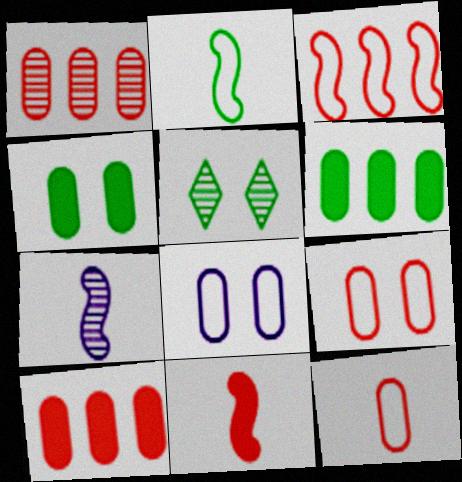[[1, 5, 7], 
[2, 5, 6], 
[2, 7, 11]]